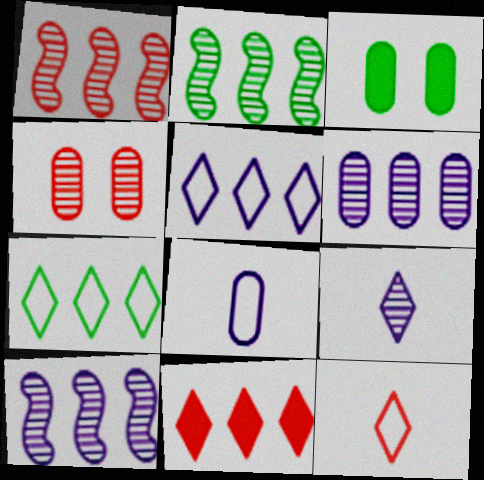[[1, 2, 10], 
[2, 4, 9], 
[3, 10, 12]]